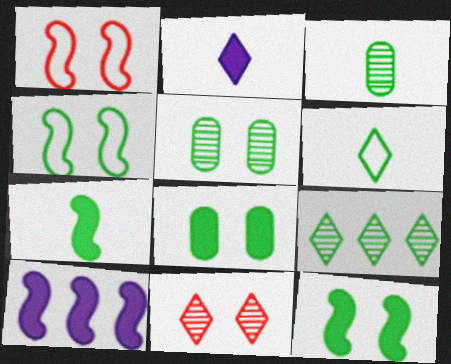[[3, 6, 7]]